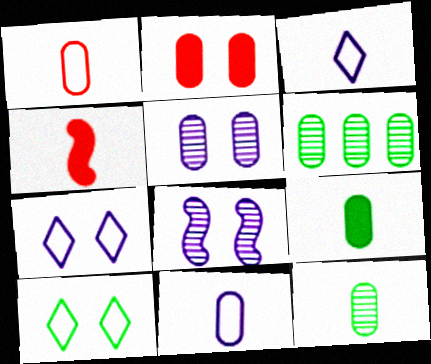[[2, 6, 11], 
[2, 8, 10], 
[3, 4, 12], 
[4, 6, 7]]